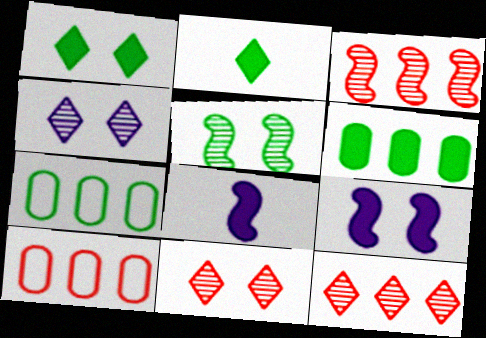[[2, 5, 7], 
[7, 8, 11]]